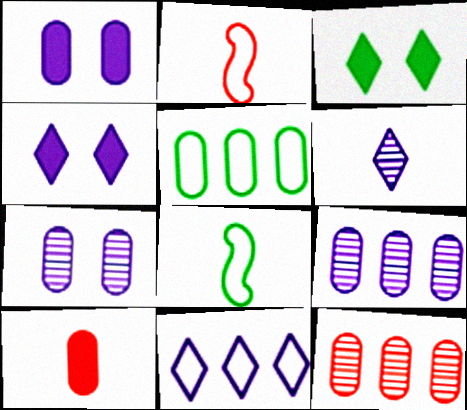[[2, 3, 9], 
[4, 6, 11], 
[4, 8, 12], 
[5, 7, 10], 
[6, 8, 10]]